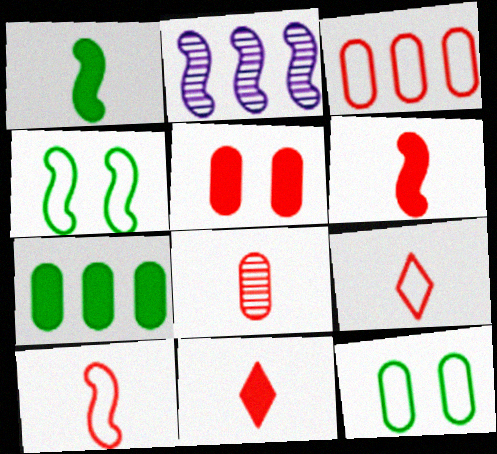[[2, 4, 6], 
[2, 11, 12], 
[3, 5, 8], 
[6, 8, 9], 
[8, 10, 11]]